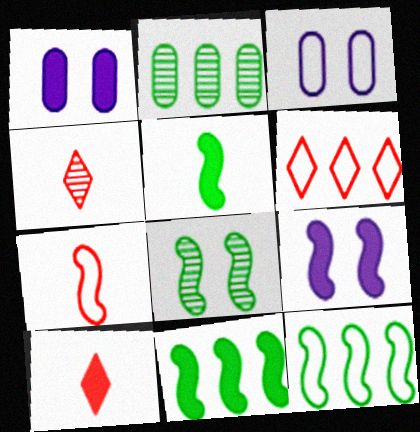[[1, 4, 12], 
[1, 10, 11], 
[3, 4, 11], 
[5, 8, 12]]